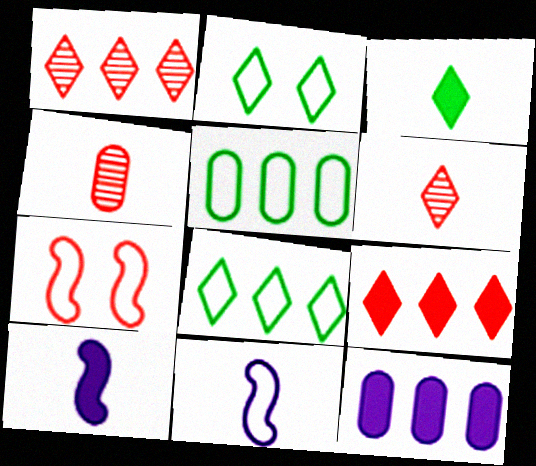[[3, 4, 11], 
[4, 7, 9]]